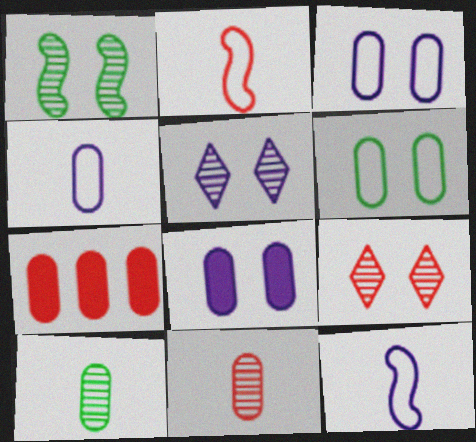[[2, 7, 9], 
[3, 7, 10]]